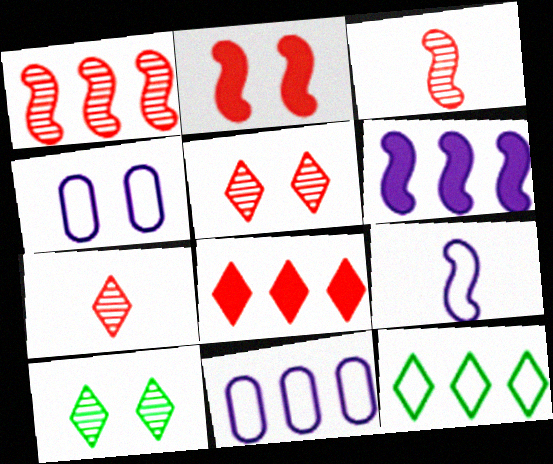[[2, 4, 10]]